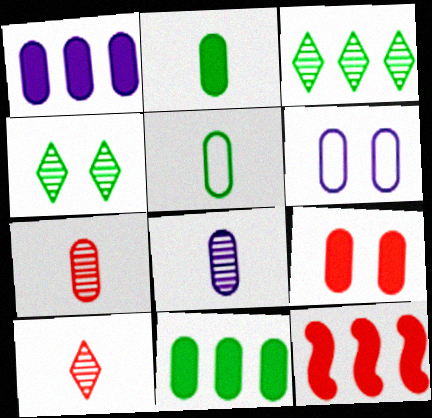[[1, 2, 9], 
[1, 6, 8], 
[6, 7, 11]]